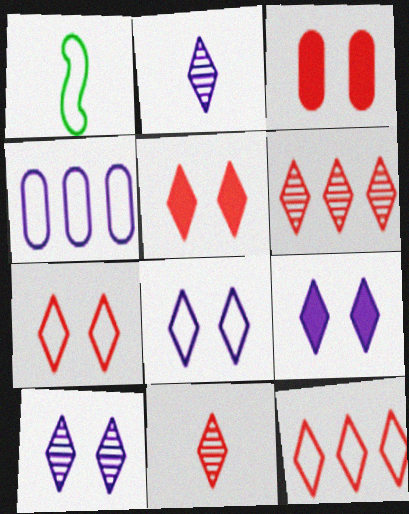[[1, 4, 7], 
[5, 11, 12], 
[8, 9, 10]]